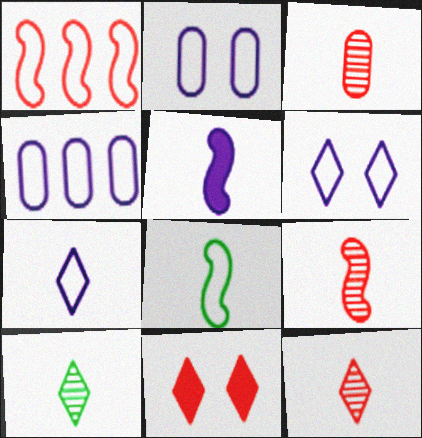[[1, 3, 11], 
[3, 9, 12], 
[5, 8, 9]]